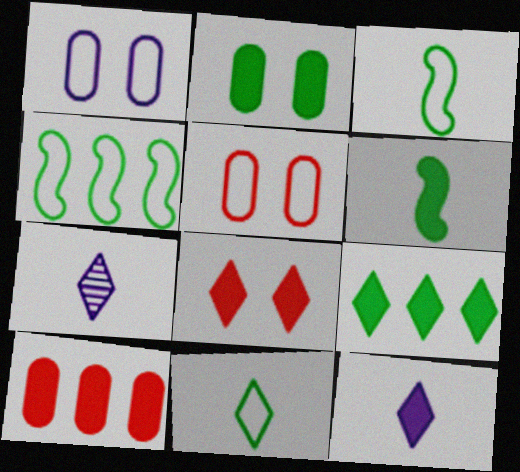[[2, 6, 9], 
[8, 9, 12]]